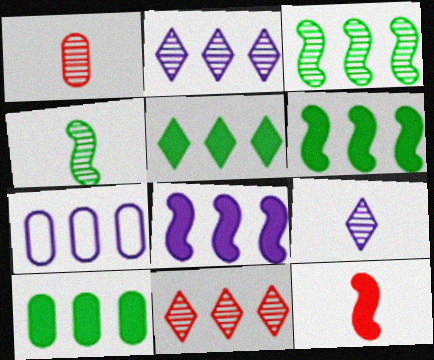[[1, 4, 9], 
[2, 7, 8], 
[5, 6, 10], 
[6, 7, 11]]